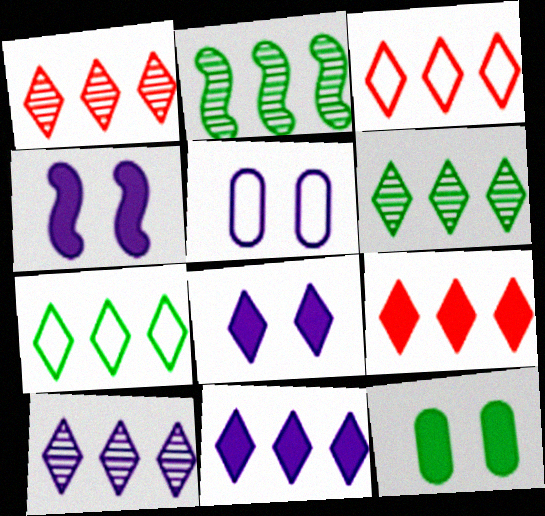[[1, 3, 9], 
[1, 6, 10], 
[1, 7, 11], 
[3, 6, 11], 
[7, 9, 10]]